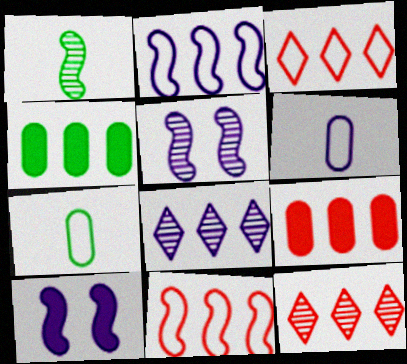[[1, 10, 11], 
[2, 4, 12], 
[4, 8, 11], 
[6, 8, 10], 
[7, 10, 12], 
[9, 11, 12]]